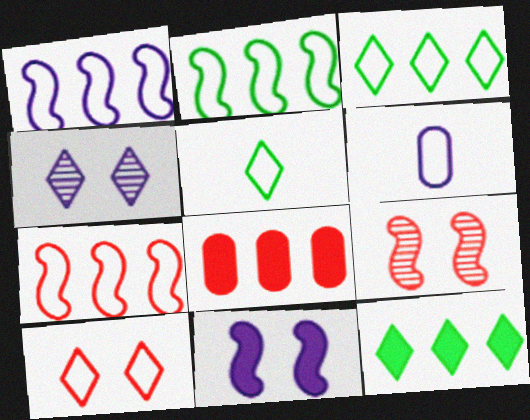[[1, 2, 7], 
[2, 6, 10], 
[6, 9, 12]]